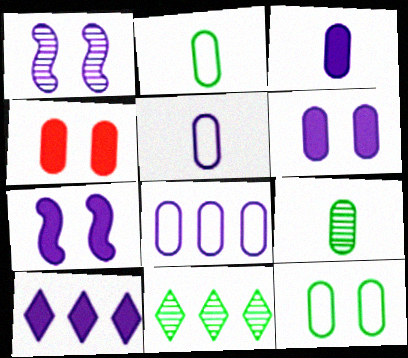[[1, 5, 10], 
[3, 7, 10], 
[4, 8, 9]]